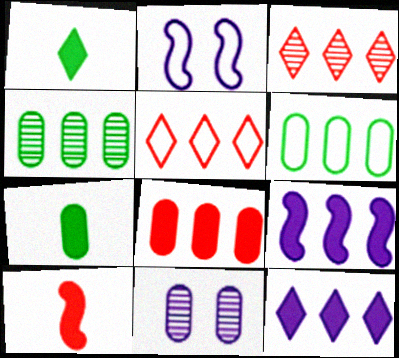[[2, 3, 7], 
[3, 6, 9], 
[4, 5, 9]]